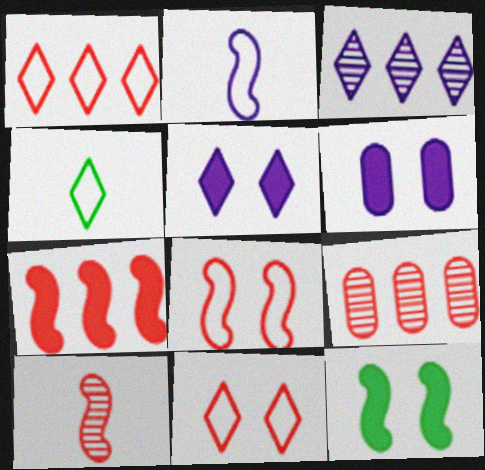[[1, 7, 9], 
[2, 3, 6], 
[7, 8, 10]]